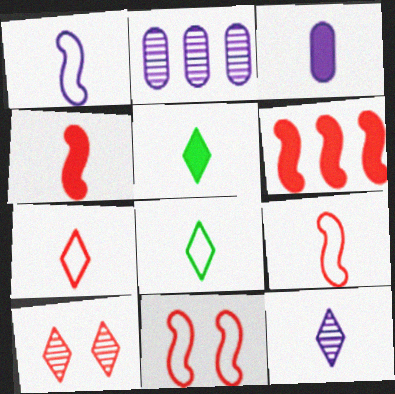[[1, 3, 12], 
[2, 5, 11], 
[3, 4, 5], 
[5, 7, 12]]